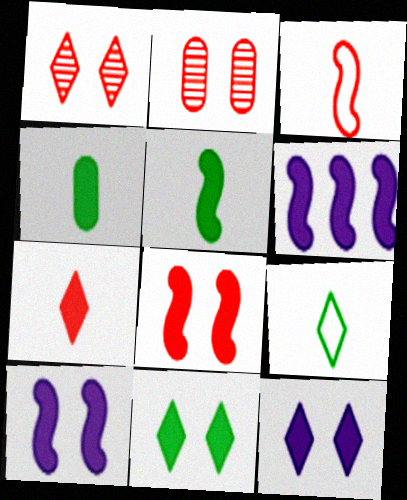[[2, 6, 9], 
[5, 6, 8]]